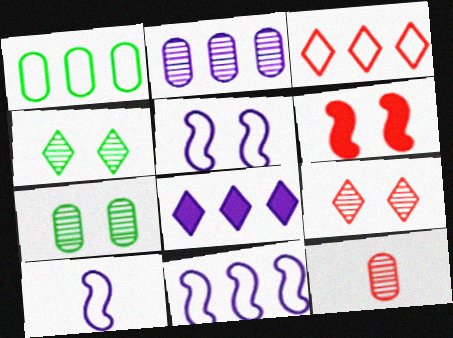[[1, 3, 11], 
[2, 7, 12], 
[2, 8, 11], 
[3, 6, 12], 
[5, 10, 11]]